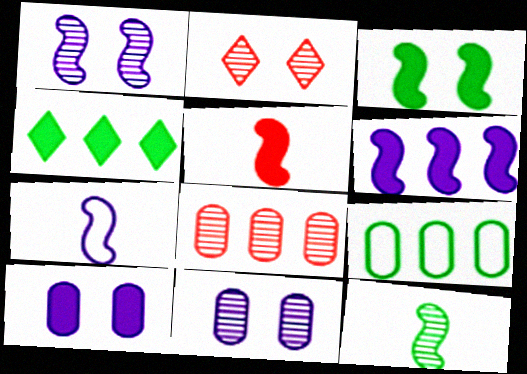[[1, 6, 7], 
[3, 5, 6], 
[4, 5, 10], 
[5, 7, 12]]